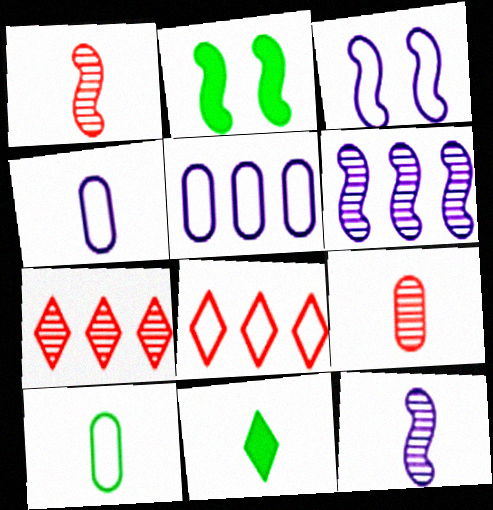[[1, 4, 11], 
[2, 4, 7], 
[3, 8, 10]]